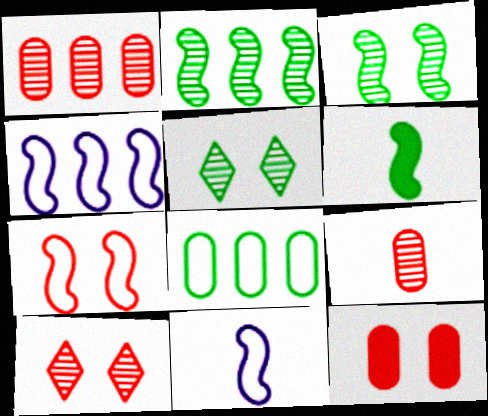[[5, 6, 8], 
[7, 10, 12]]